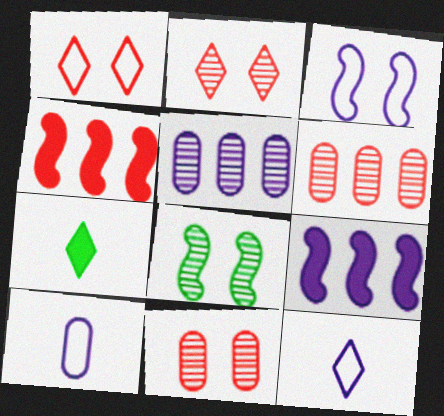[[3, 6, 7]]